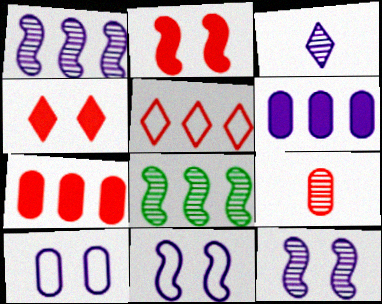[[2, 5, 9], 
[3, 6, 11], 
[5, 6, 8]]